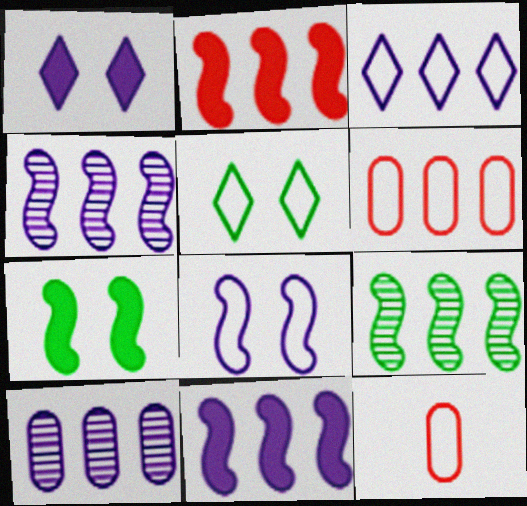[[1, 9, 12], 
[3, 10, 11]]